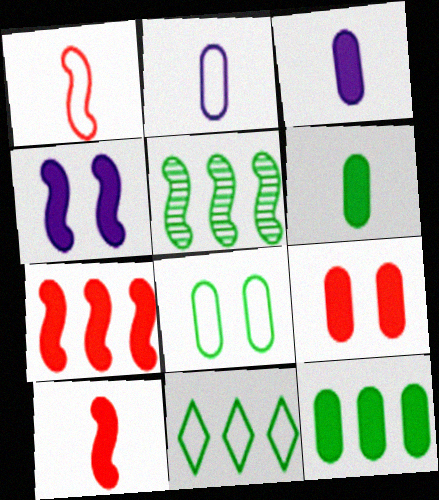[[1, 4, 5], 
[3, 9, 12], 
[5, 11, 12]]